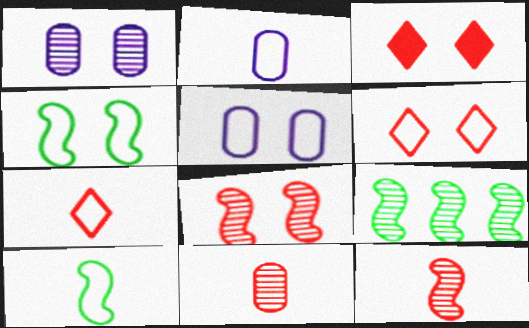[[1, 3, 4], 
[2, 3, 9], 
[2, 7, 10], 
[4, 5, 6]]